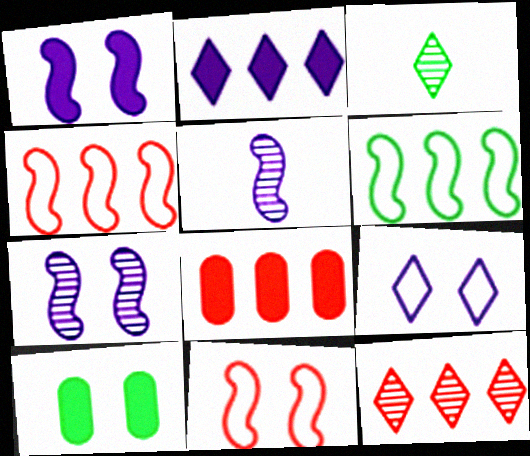[[3, 6, 10], 
[4, 8, 12]]